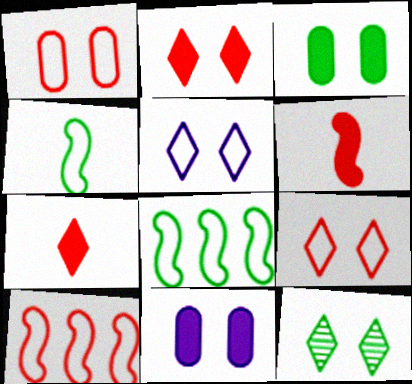[[2, 5, 12]]